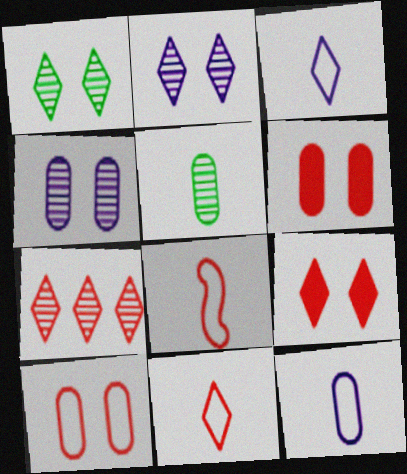[[6, 7, 8], 
[7, 9, 11]]